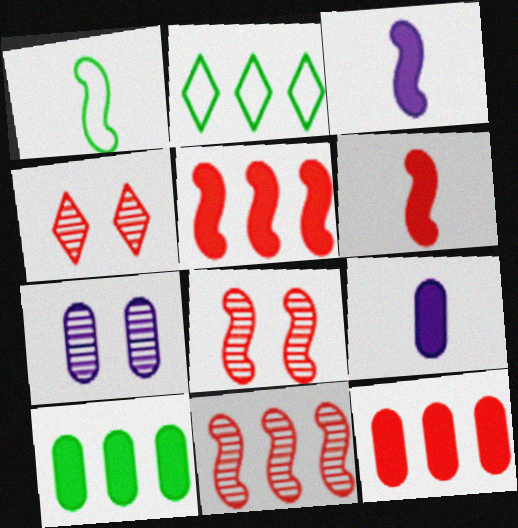[[2, 6, 7], 
[2, 8, 9]]